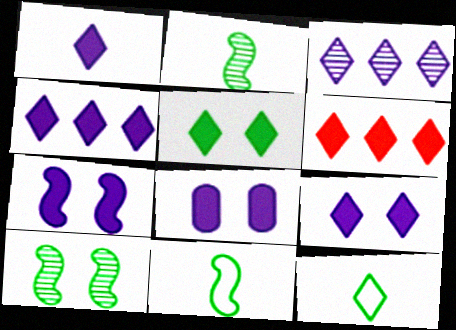[[1, 4, 9], 
[1, 5, 6], 
[7, 8, 9]]